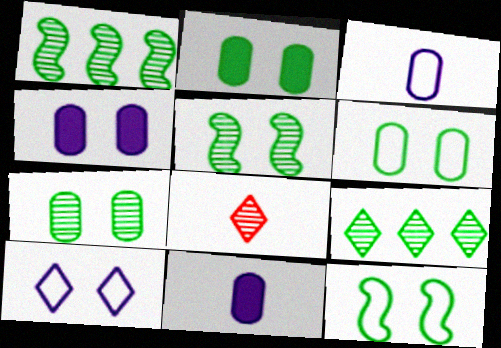[[2, 6, 7]]